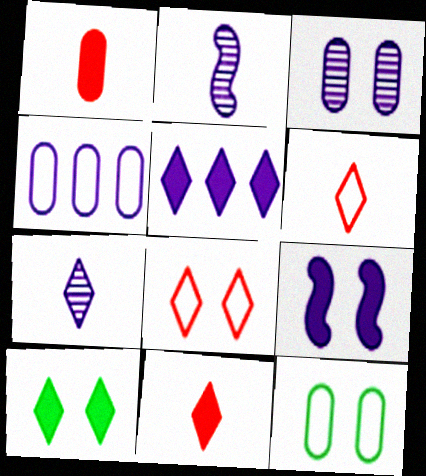[[4, 7, 9], 
[5, 10, 11]]